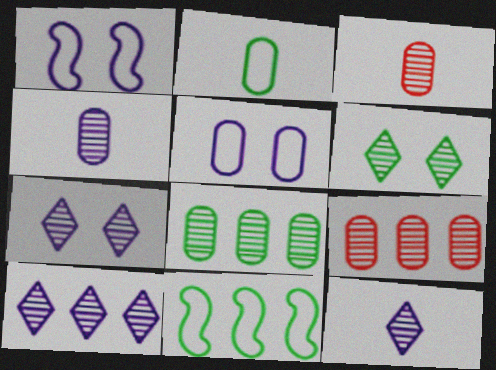[[7, 10, 12]]